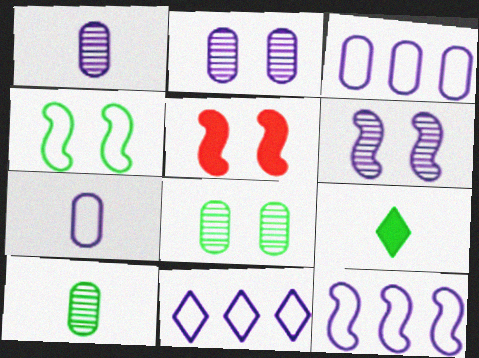[[3, 11, 12], 
[4, 5, 6], 
[5, 10, 11]]